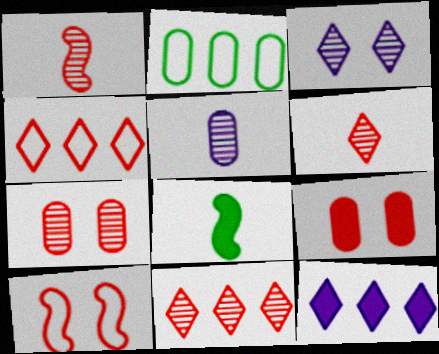[[1, 4, 9], 
[1, 7, 11], 
[2, 5, 9], 
[8, 9, 12]]